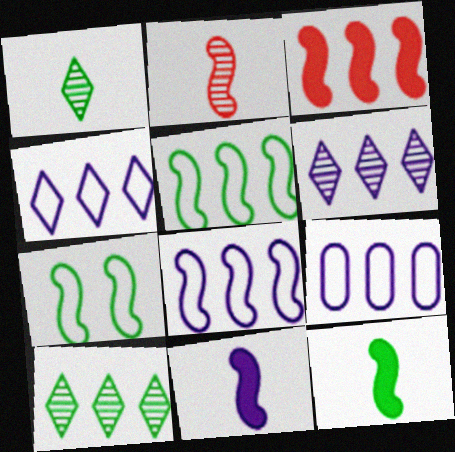[[3, 9, 10], 
[4, 8, 9]]